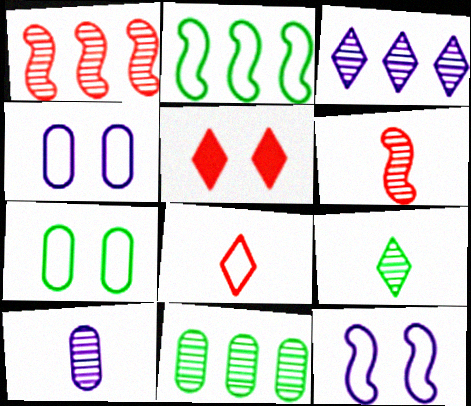[[1, 3, 11], 
[2, 4, 8], 
[2, 5, 10], 
[6, 9, 10]]